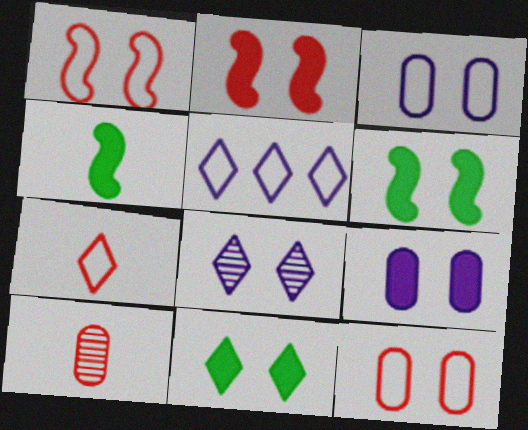[[2, 9, 11], 
[5, 6, 10], 
[6, 8, 12]]